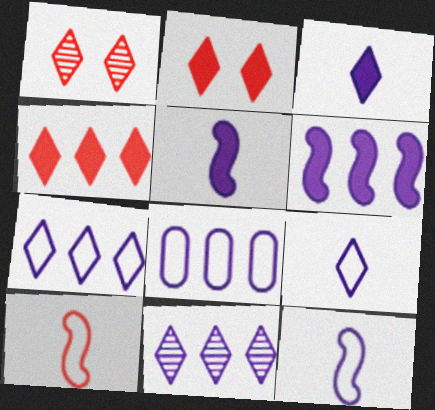[[6, 8, 11]]